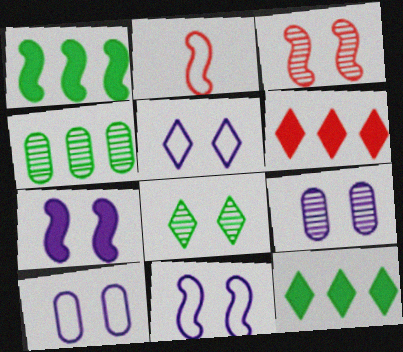[[2, 9, 12], 
[3, 8, 9], 
[5, 7, 9], 
[5, 10, 11]]